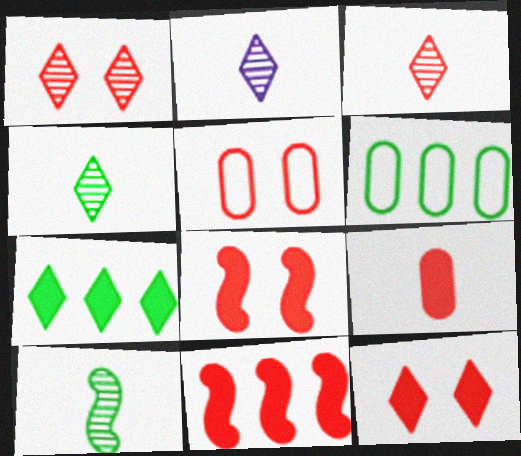[[1, 5, 8], 
[2, 3, 4], 
[2, 6, 8], 
[3, 5, 11], 
[9, 11, 12]]